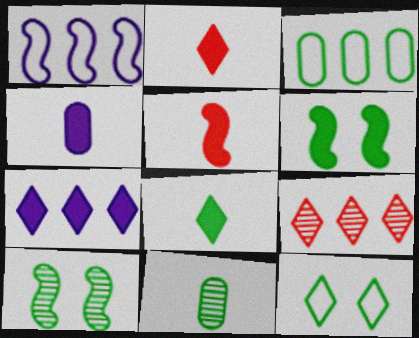[[1, 5, 10], 
[3, 8, 10], 
[4, 5, 8]]